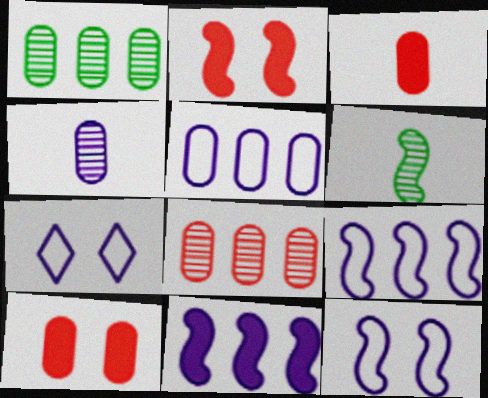[[2, 6, 9], 
[4, 7, 11]]